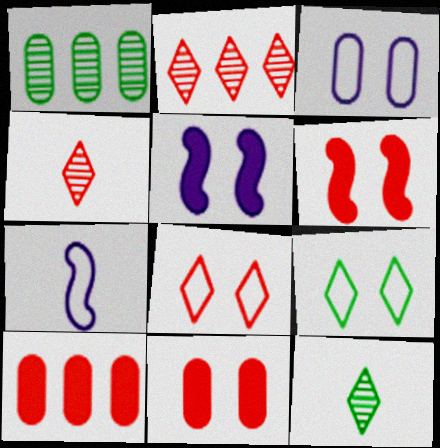[]